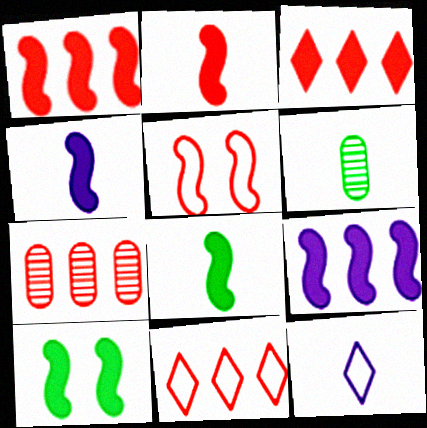[[1, 4, 10], 
[1, 7, 11], 
[2, 4, 8], 
[2, 6, 12], 
[2, 9, 10], 
[7, 10, 12]]